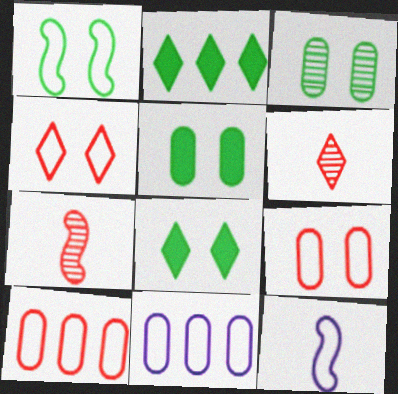[[1, 3, 8], 
[7, 8, 11]]